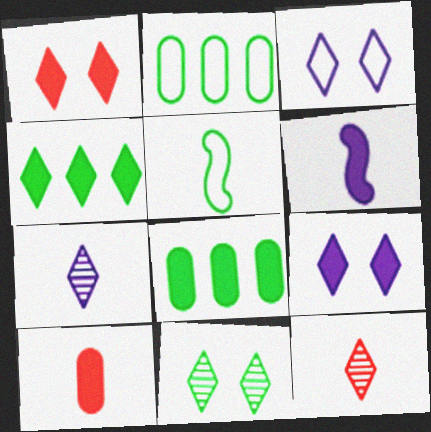[[1, 3, 11], 
[1, 6, 8], 
[3, 4, 12], 
[5, 7, 10], 
[5, 8, 11]]